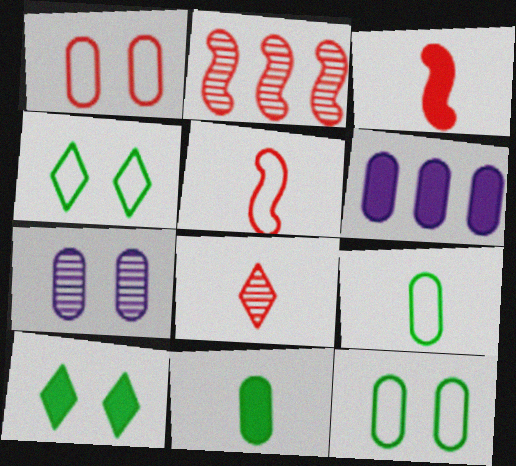[[3, 6, 10]]